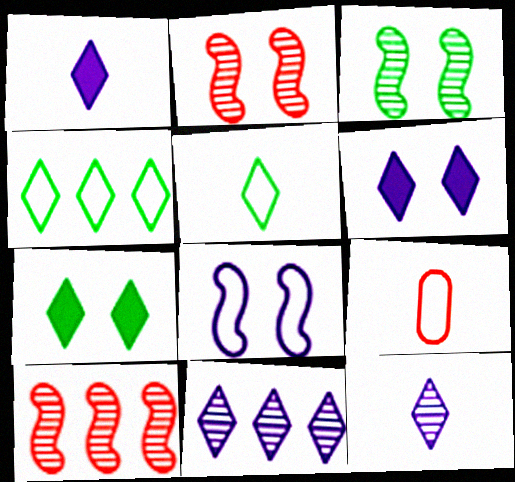[[4, 8, 9]]